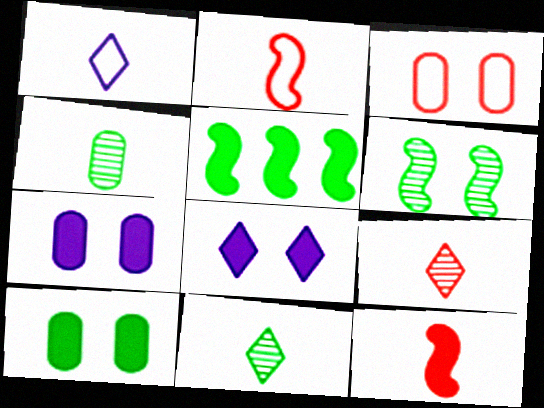[[1, 4, 12], 
[3, 6, 8]]